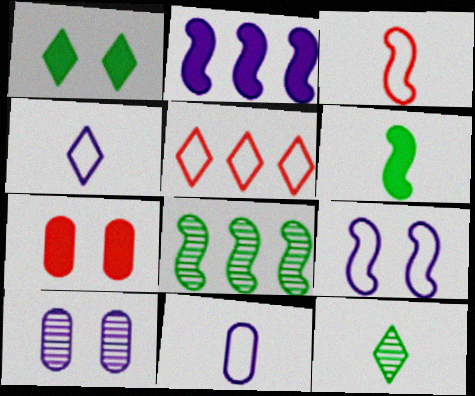[[2, 4, 10], 
[4, 7, 8], 
[5, 6, 10]]